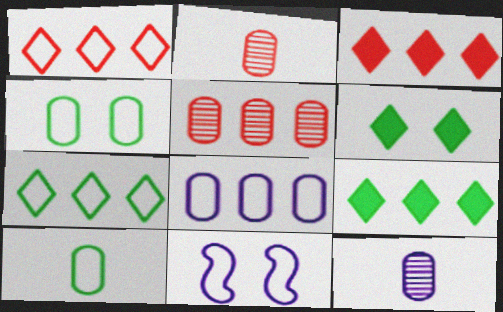[[1, 10, 11], 
[2, 9, 11]]